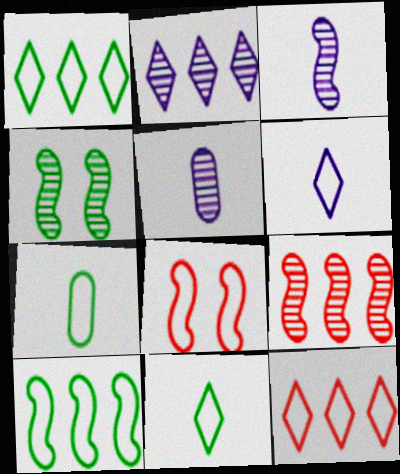[[3, 4, 9]]